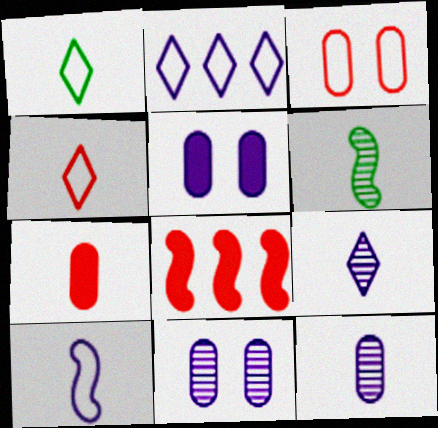[[1, 8, 11]]